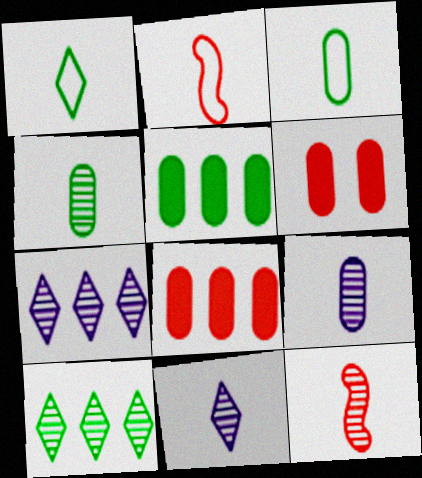[[4, 11, 12]]